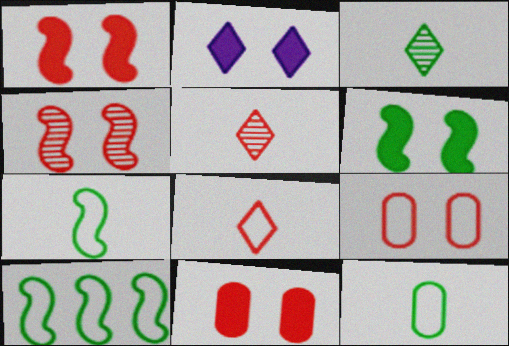[[2, 6, 11]]